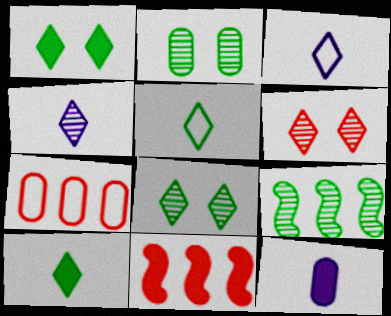[[1, 11, 12], 
[2, 3, 11], 
[2, 7, 12]]